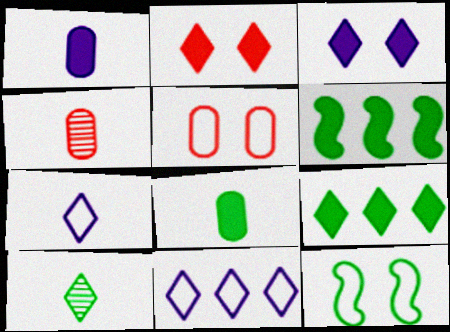[[1, 2, 6], 
[2, 10, 11]]